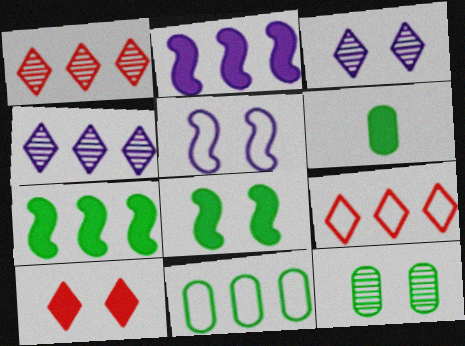[[1, 2, 11], 
[1, 5, 6], 
[2, 6, 10], 
[5, 10, 12], 
[6, 11, 12]]